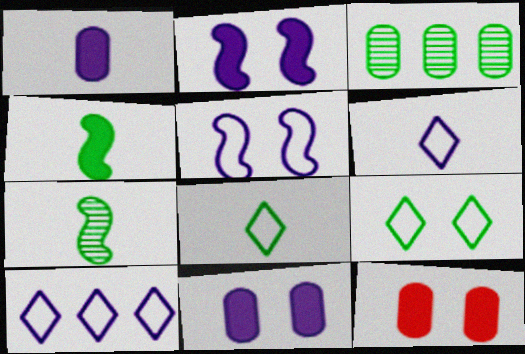[[3, 4, 9], 
[7, 10, 12]]